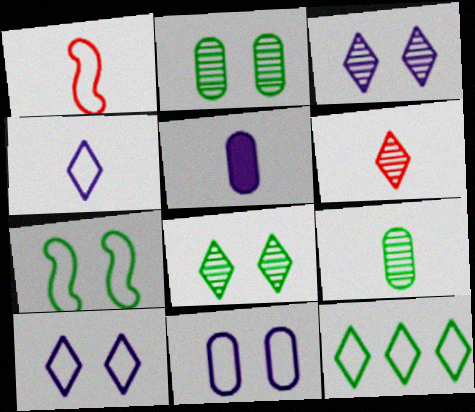[[1, 11, 12]]